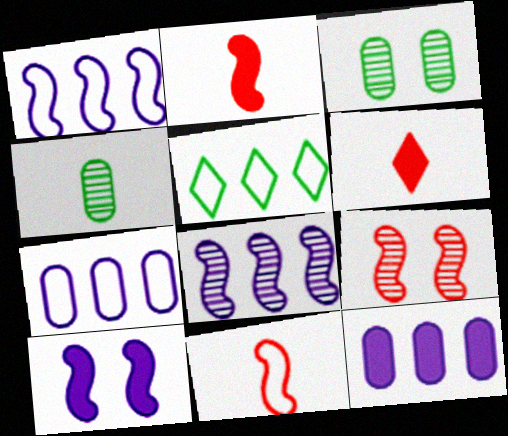[[1, 3, 6]]